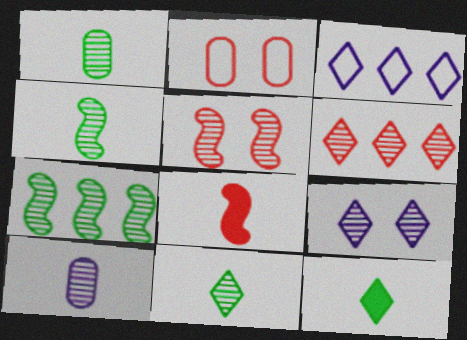[[1, 4, 11], 
[2, 6, 8], 
[6, 9, 11]]